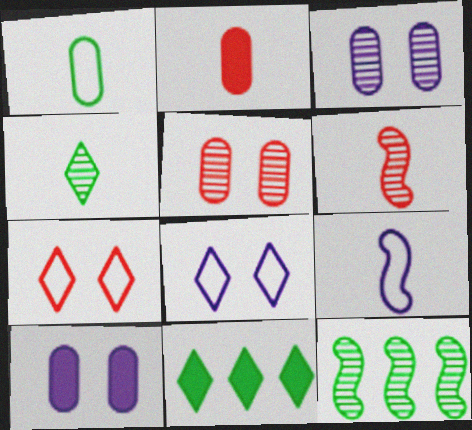[[2, 4, 9], 
[2, 8, 12], 
[5, 9, 11]]